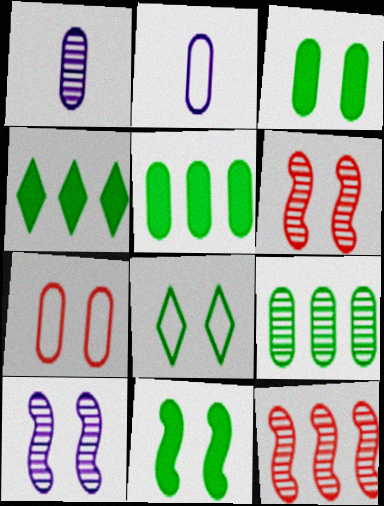[[1, 5, 7], 
[2, 4, 6]]